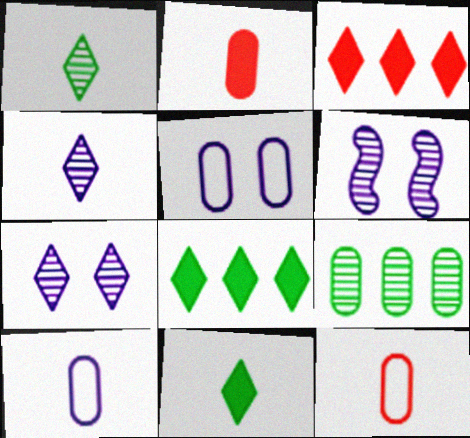[[2, 5, 9], 
[6, 8, 12]]